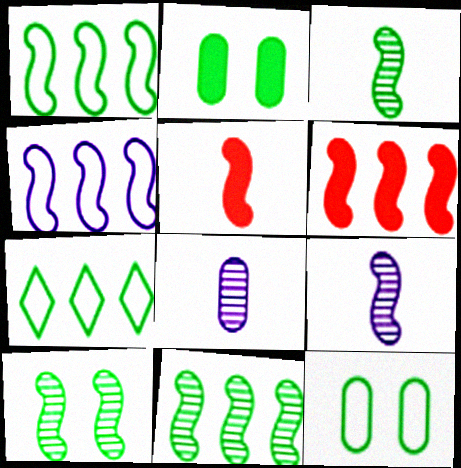[[2, 3, 7], 
[3, 10, 11], 
[4, 5, 10], 
[4, 6, 11]]